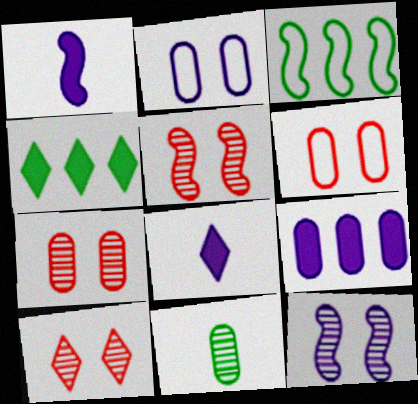[[1, 3, 5], 
[3, 7, 8], 
[5, 7, 10], 
[6, 9, 11]]